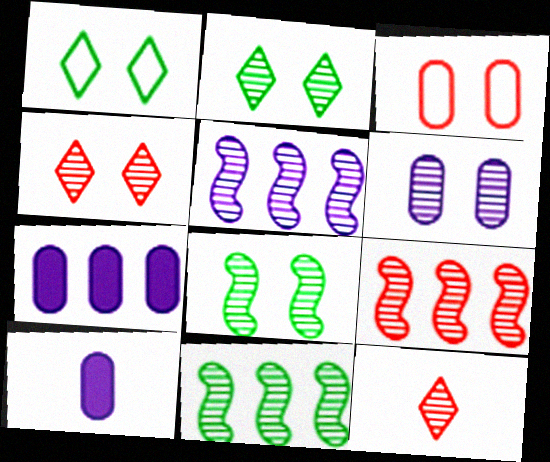[[1, 9, 10], 
[4, 6, 8], 
[5, 9, 11], 
[6, 11, 12]]